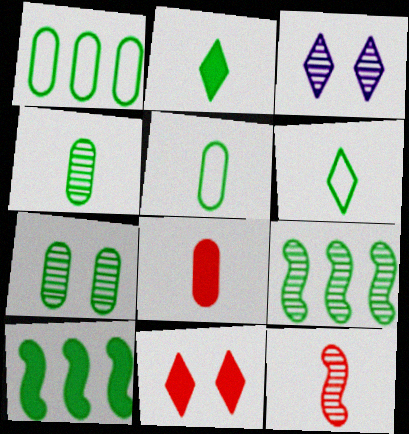[[6, 7, 10]]